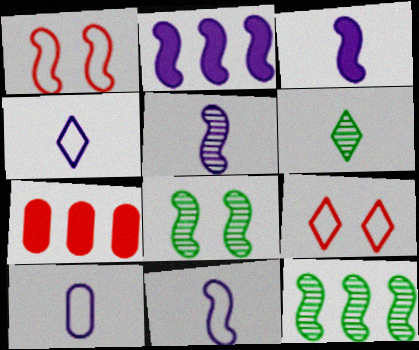[[1, 3, 12], 
[3, 5, 11], 
[4, 7, 8], 
[4, 10, 11]]